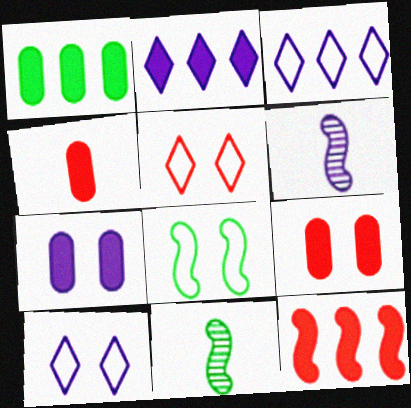[[1, 2, 12], 
[1, 4, 7], 
[1, 5, 6], 
[3, 6, 7], 
[3, 9, 11], 
[6, 8, 12]]